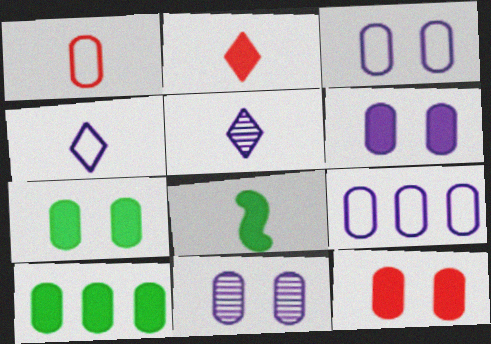[[1, 5, 8], 
[1, 10, 11], 
[3, 6, 11], 
[6, 7, 12]]